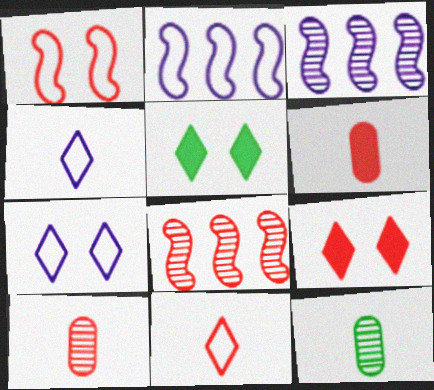[[2, 5, 10], 
[2, 9, 12]]